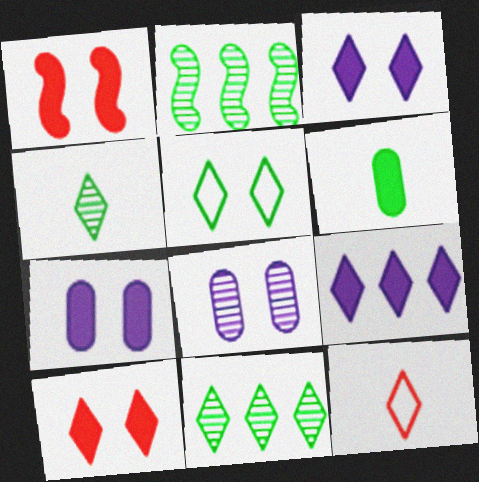[[1, 5, 8], 
[1, 6, 9], 
[2, 5, 6], 
[2, 7, 12], 
[3, 11, 12]]